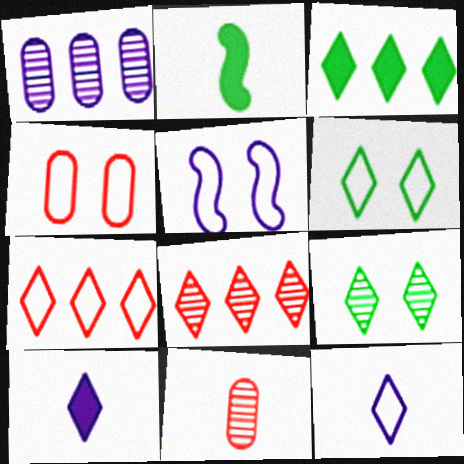[[1, 5, 10], 
[2, 11, 12], 
[3, 5, 11], 
[4, 5, 6], 
[6, 7, 12], 
[6, 8, 10], 
[7, 9, 10]]